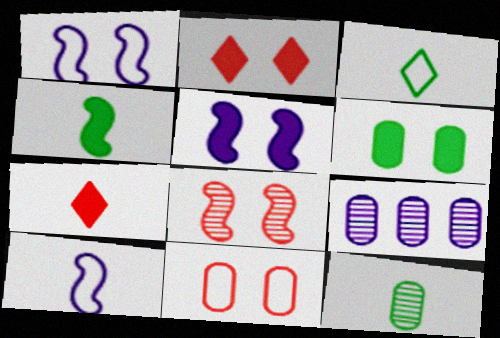[[2, 5, 6], 
[2, 8, 11], 
[3, 4, 12], 
[7, 10, 12]]